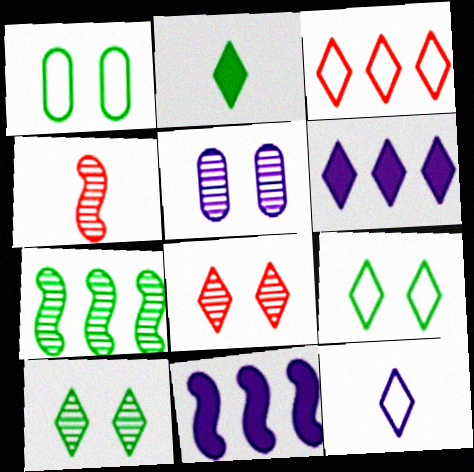[[1, 2, 7], 
[1, 4, 6], 
[3, 9, 12], 
[5, 11, 12]]